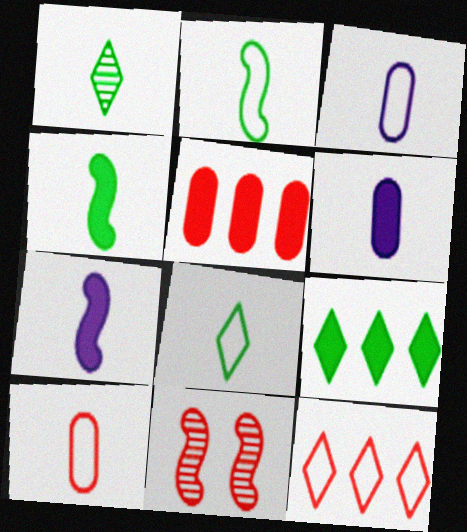[[1, 7, 10], 
[3, 9, 11]]